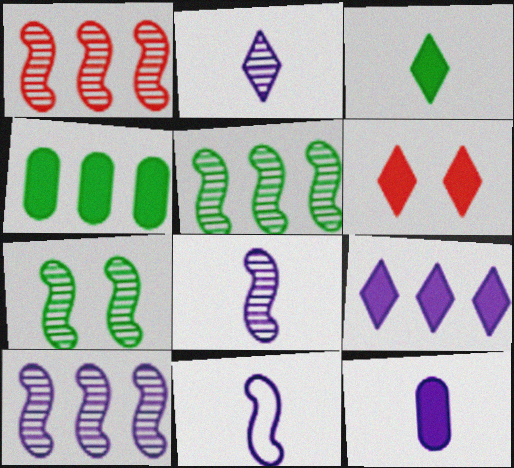[[1, 5, 10], 
[1, 7, 8], 
[2, 11, 12], 
[3, 6, 9]]